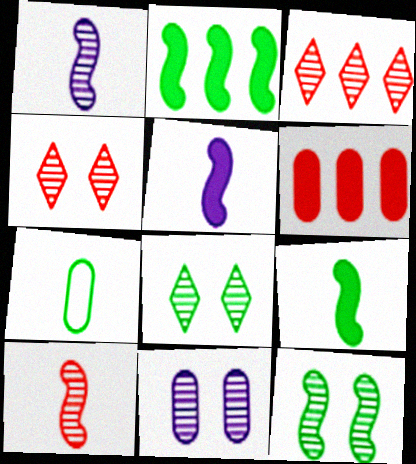[[2, 7, 8], 
[4, 11, 12], 
[6, 7, 11]]